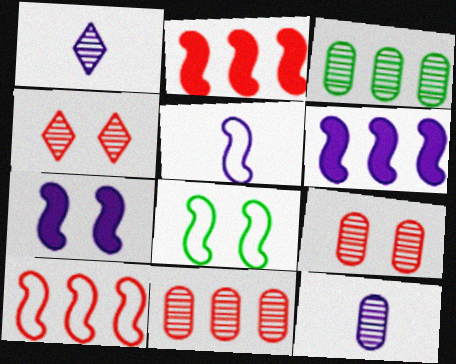[[3, 9, 12], 
[5, 8, 10]]